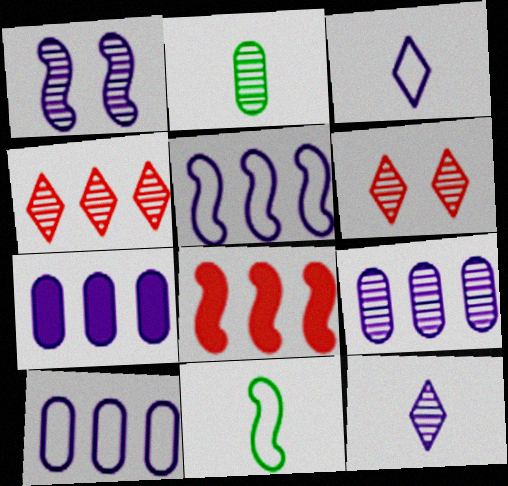[[1, 2, 4], 
[1, 3, 7], 
[1, 8, 11], 
[1, 9, 12], 
[6, 7, 11], 
[7, 9, 10]]